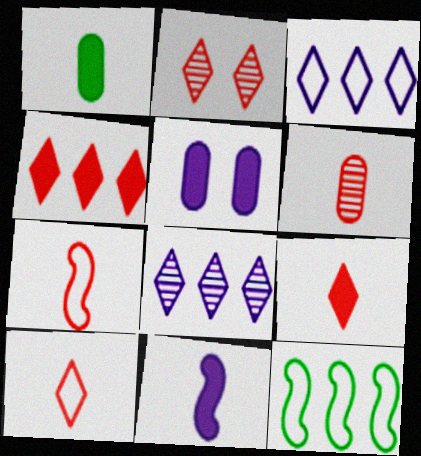[[1, 9, 11], 
[2, 4, 10], 
[6, 7, 9]]